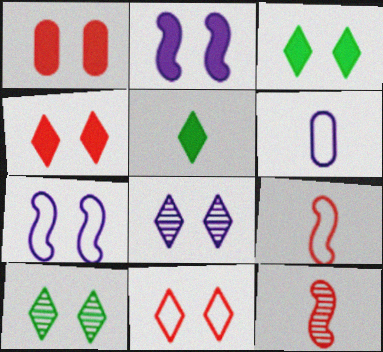[[1, 2, 3], 
[1, 7, 10], 
[3, 8, 11], 
[5, 6, 12]]